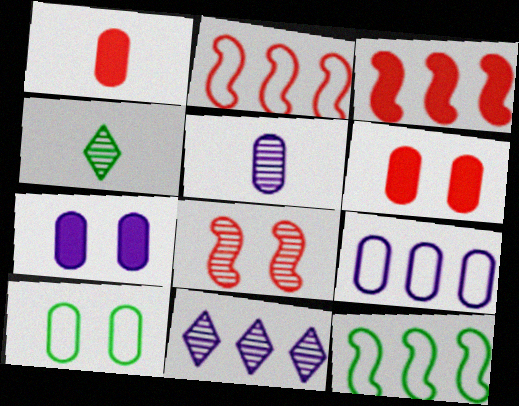[[2, 4, 7], 
[5, 7, 9]]